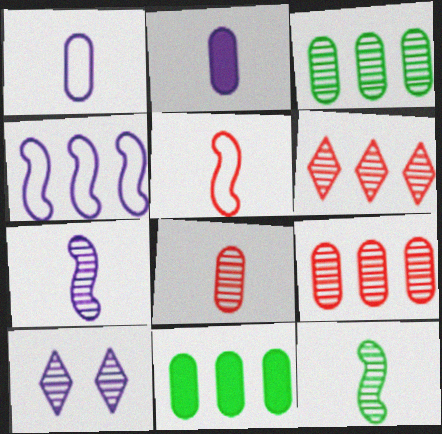[[2, 4, 10], 
[4, 6, 11], 
[5, 10, 11], 
[9, 10, 12]]